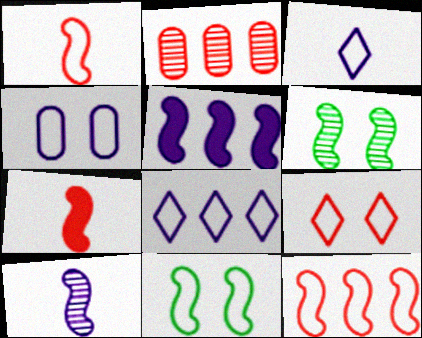[[1, 5, 6], 
[2, 7, 9], 
[4, 9, 11]]